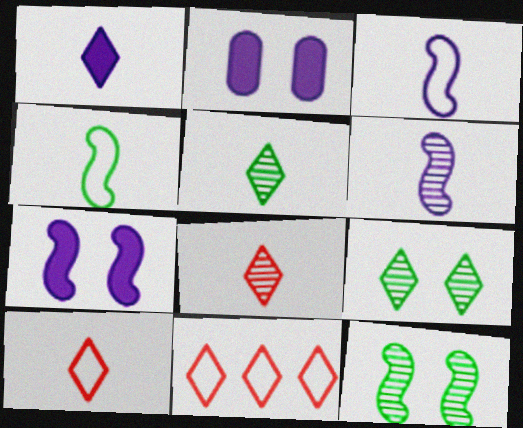[[1, 5, 10], 
[1, 9, 11]]